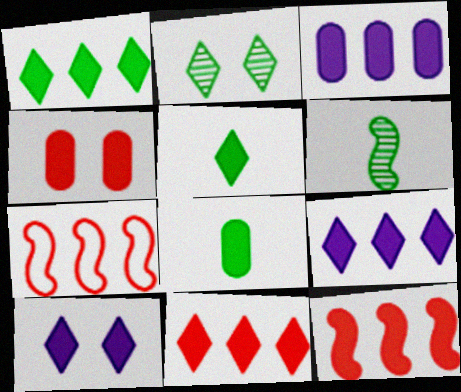[[1, 3, 12], 
[1, 9, 11], 
[3, 4, 8], 
[5, 10, 11], 
[8, 10, 12]]